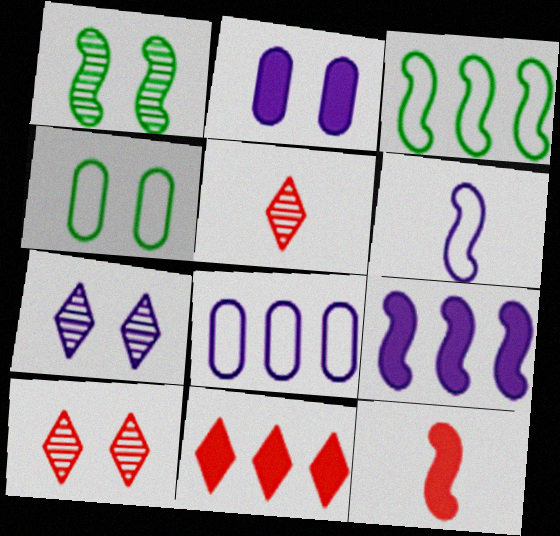[[2, 3, 5], 
[4, 5, 9]]